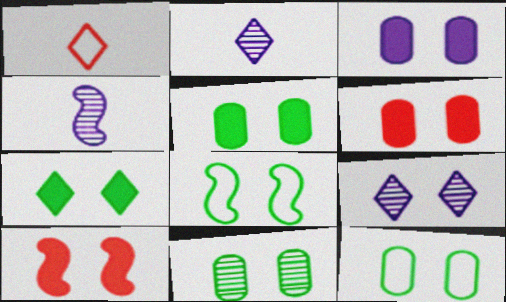[[3, 5, 6], 
[3, 7, 10], 
[5, 11, 12], 
[6, 8, 9], 
[7, 8, 11], 
[9, 10, 12]]